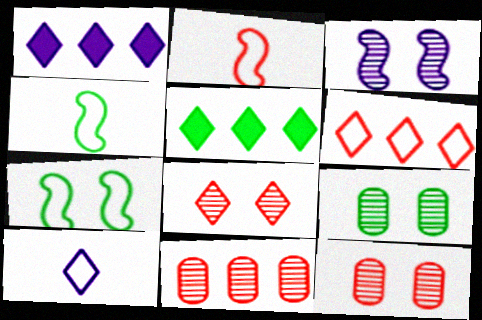[[1, 2, 9], 
[1, 4, 12], 
[3, 8, 9], 
[4, 5, 9], 
[5, 8, 10]]